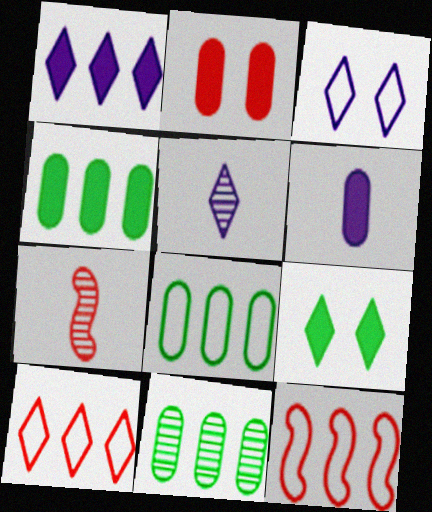[[1, 3, 5], 
[1, 11, 12], 
[2, 4, 6], 
[2, 7, 10], 
[3, 4, 7], 
[4, 8, 11], 
[5, 9, 10]]